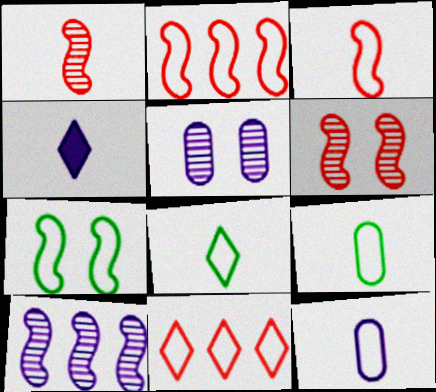[[1, 4, 9], 
[3, 8, 12], 
[7, 11, 12]]